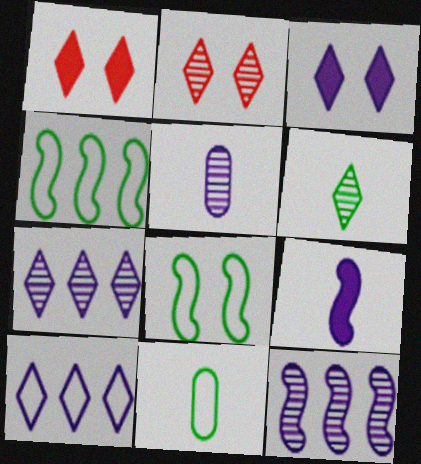[[1, 4, 5], 
[1, 6, 10], 
[1, 11, 12], 
[2, 6, 7]]